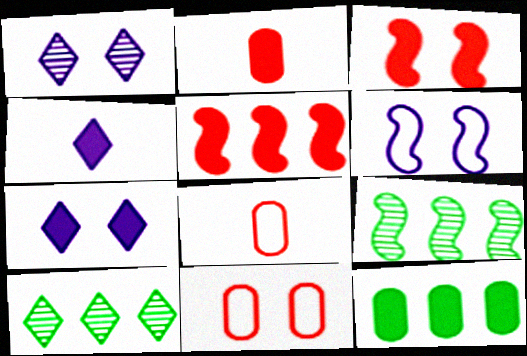[[2, 6, 10], 
[3, 4, 12], 
[4, 9, 11], 
[7, 8, 9]]